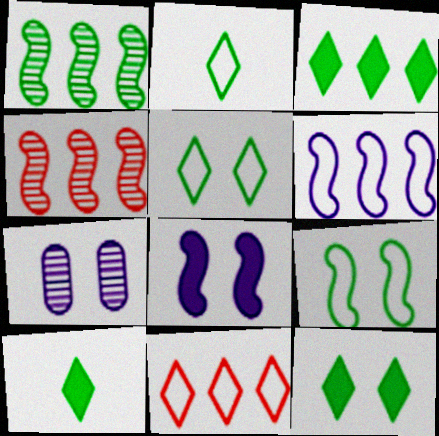[[3, 10, 12]]